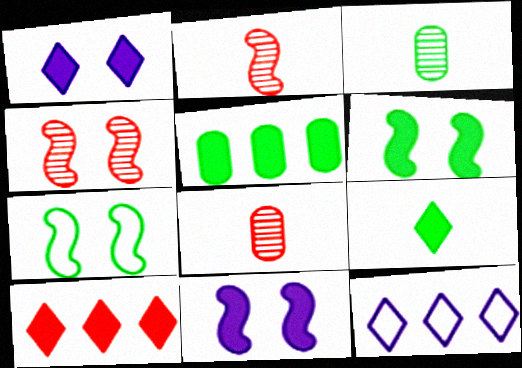[[1, 9, 10], 
[4, 7, 11], 
[5, 6, 9], 
[6, 8, 12]]